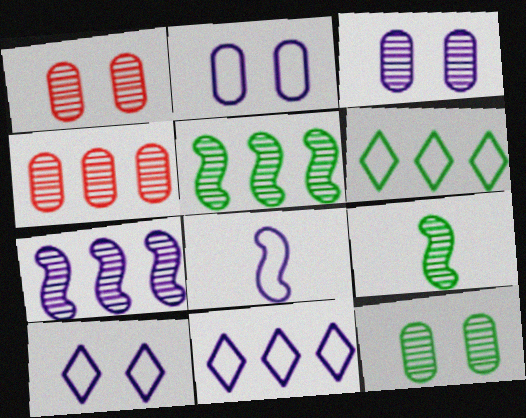[[1, 3, 12], 
[2, 8, 11]]